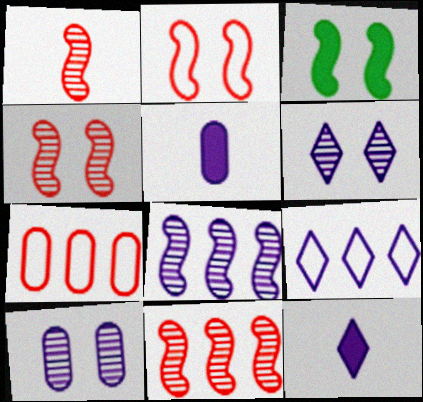[[1, 4, 11], 
[6, 9, 12]]